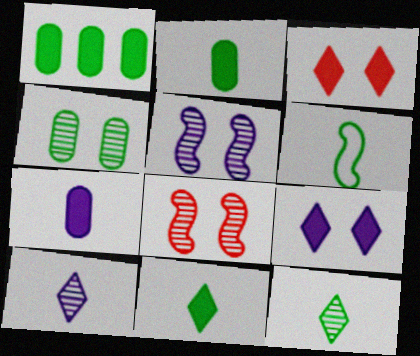[[2, 6, 12]]